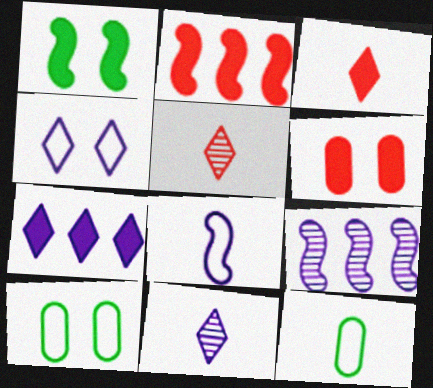[[2, 3, 6], 
[2, 10, 11], 
[3, 9, 10], 
[4, 7, 11]]